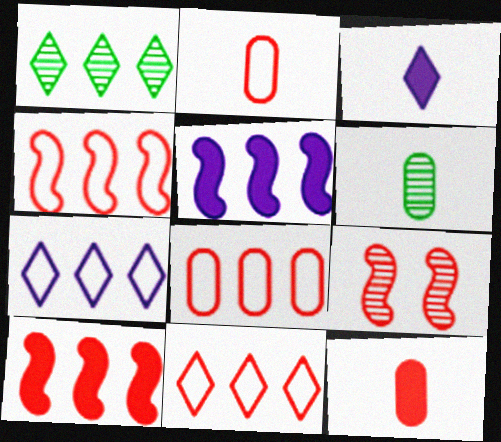[[1, 5, 8], 
[4, 8, 11], 
[9, 11, 12]]